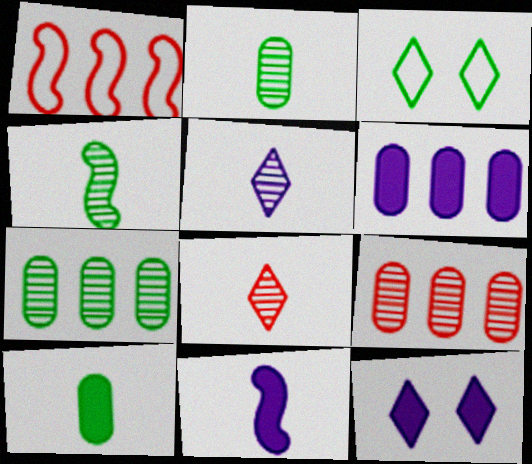[[1, 2, 12], 
[3, 9, 11], 
[6, 11, 12]]